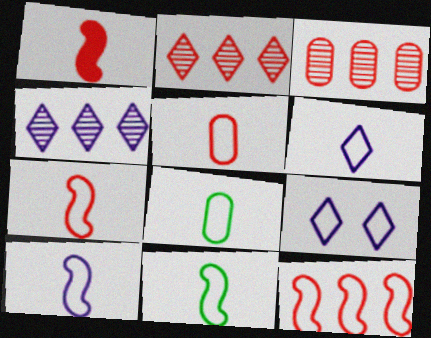[[5, 6, 11], 
[6, 7, 8], 
[7, 10, 11], 
[8, 9, 12]]